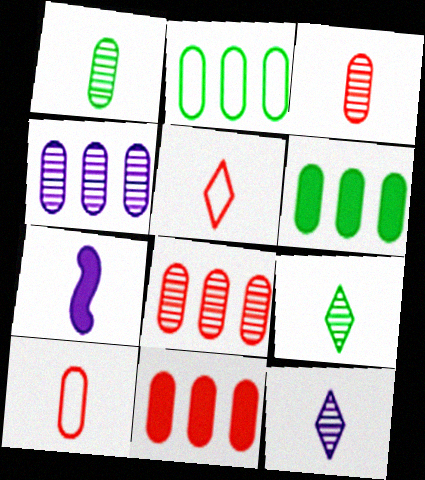[[1, 5, 7], 
[2, 4, 11], 
[7, 9, 10]]